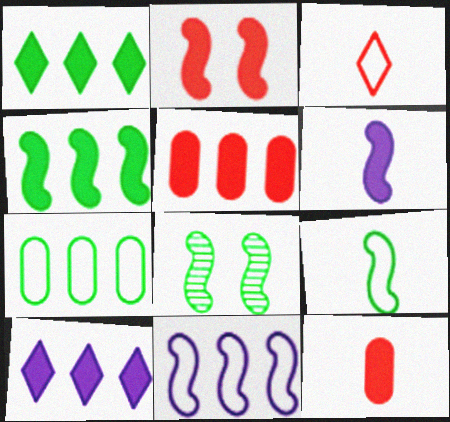[[2, 4, 6], 
[4, 5, 10], 
[4, 8, 9]]